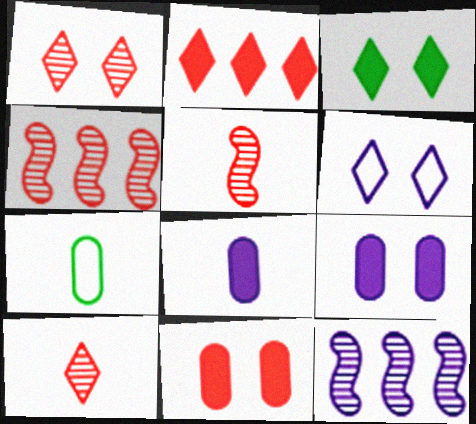[[1, 3, 6], 
[6, 8, 12]]